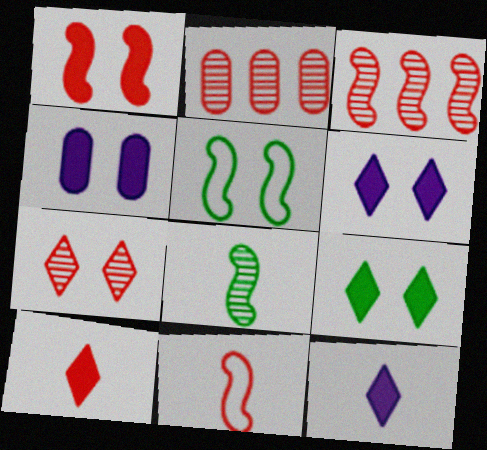[[1, 3, 11], 
[1, 4, 9], 
[2, 5, 12], 
[4, 5, 7]]